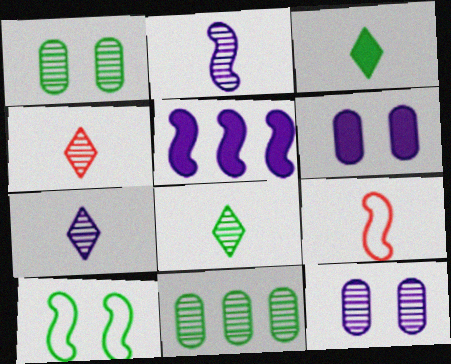[[3, 10, 11], 
[4, 7, 8]]